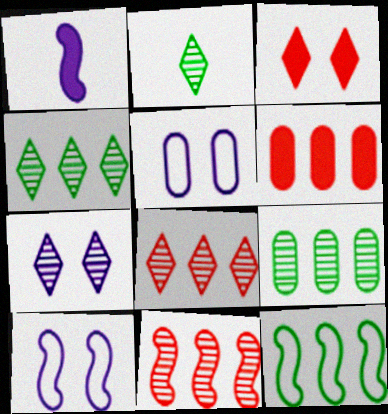[[2, 6, 10], 
[2, 7, 8]]